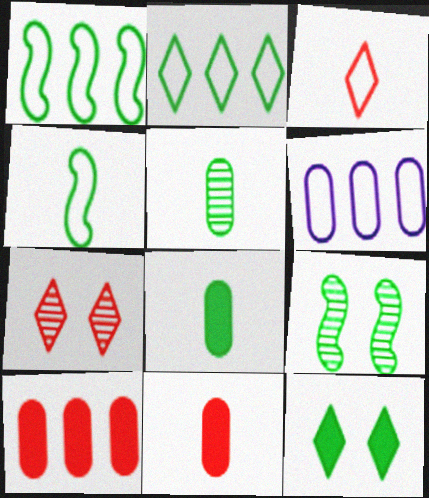[[1, 5, 12], 
[2, 8, 9]]